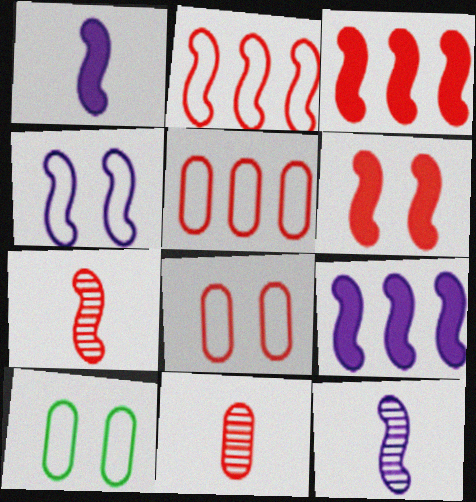[[2, 6, 7], 
[4, 9, 12]]